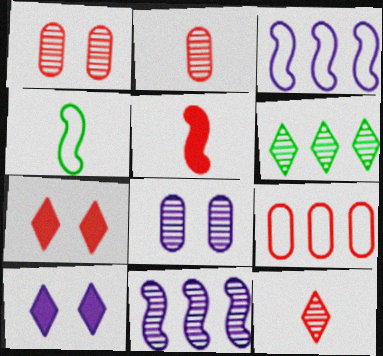[]